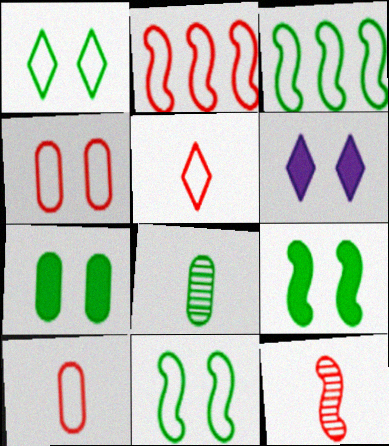[[2, 4, 5], 
[2, 6, 8]]